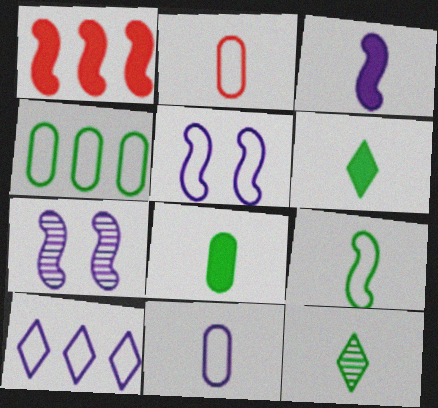[[1, 7, 9], 
[2, 3, 12], 
[5, 10, 11], 
[8, 9, 12]]